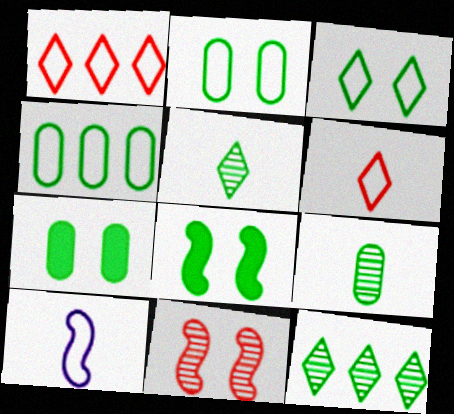[[1, 2, 10], 
[4, 5, 8], 
[4, 7, 9]]